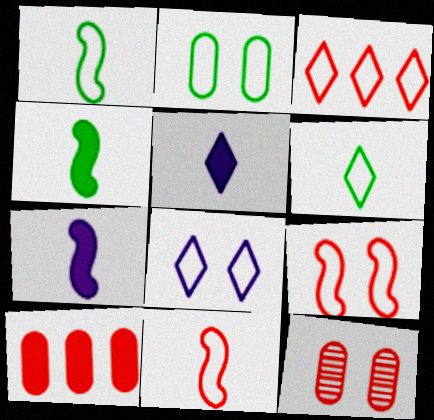[[2, 8, 9], 
[3, 6, 8]]